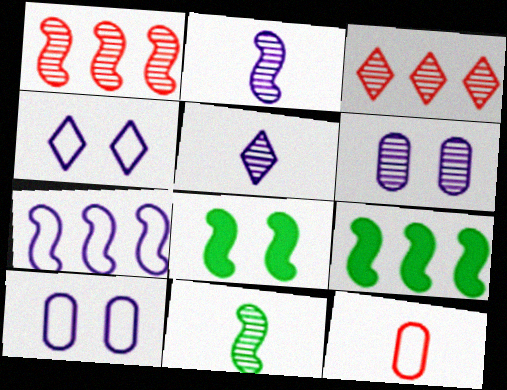[[1, 7, 9], 
[3, 6, 11]]